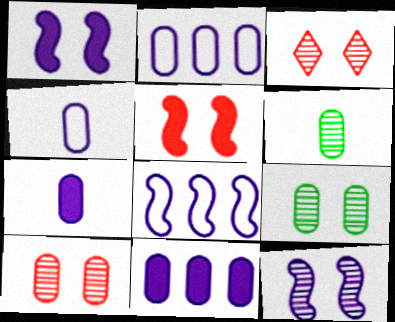[[3, 9, 12]]